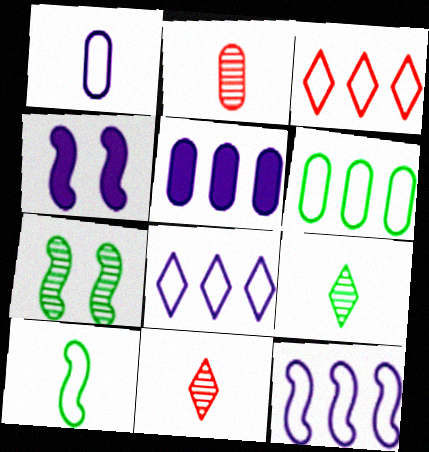[[3, 6, 12], 
[4, 6, 11]]